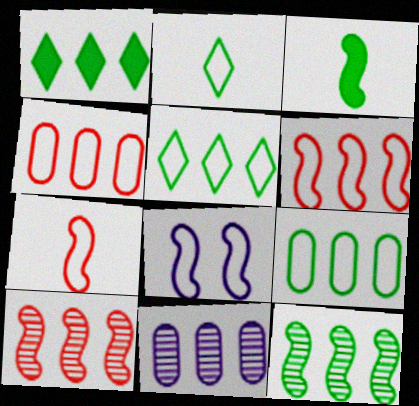[[1, 6, 11], 
[1, 9, 12], 
[2, 4, 8], 
[3, 8, 10]]